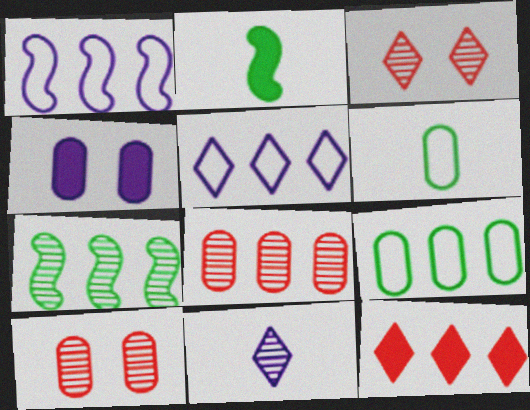[[1, 4, 11], 
[2, 4, 12], 
[2, 5, 10], 
[4, 6, 8], 
[7, 10, 11]]